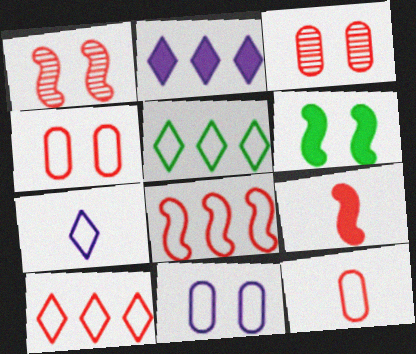[[1, 8, 9], 
[3, 9, 10]]